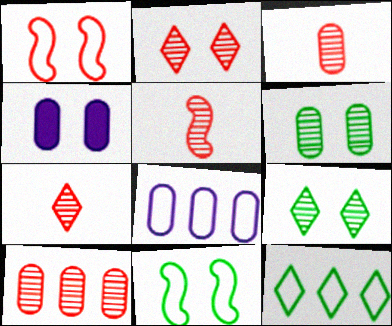[[1, 4, 9], 
[2, 4, 11], 
[2, 5, 10], 
[3, 5, 7], 
[4, 5, 12]]